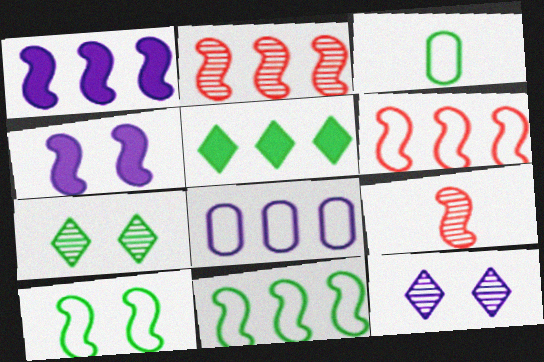[[1, 2, 11], 
[1, 9, 10], 
[2, 5, 8], 
[4, 9, 11]]